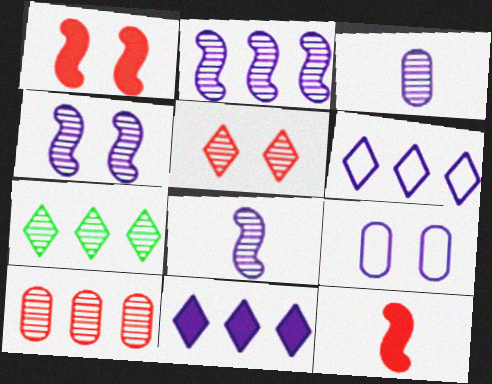[[2, 4, 8], 
[2, 7, 10], 
[7, 9, 12], 
[8, 9, 11]]